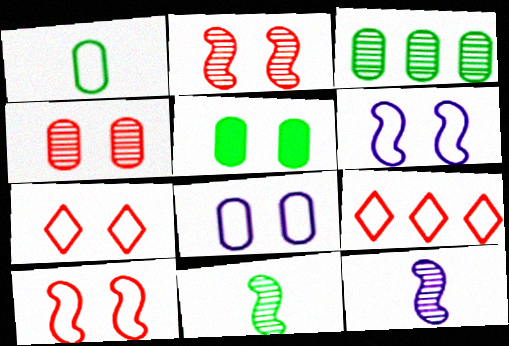[[1, 3, 5], 
[1, 6, 9], 
[4, 5, 8], 
[5, 9, 12]]